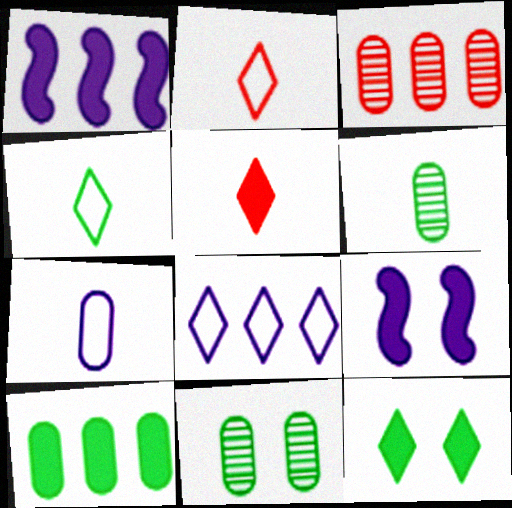[[1, 2, 11], 
[3, 4, 9], 
[5, 9, 10]]